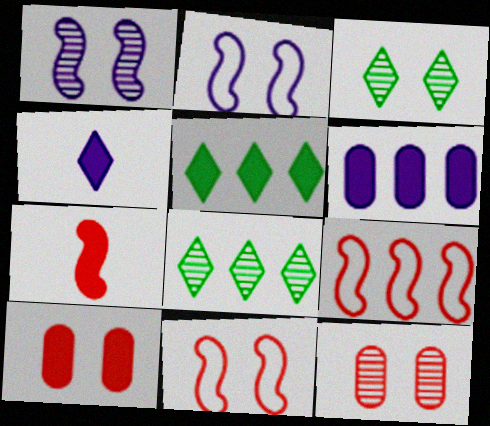[[1, 3, 12], 
[2, 3, 10], 
[6, 8, 9]]